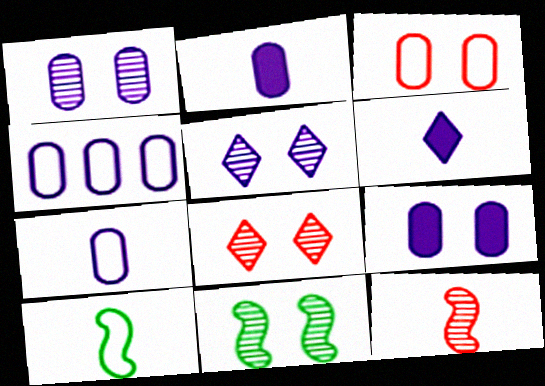[[1, 2, 4], 
[1, 8, 11]]